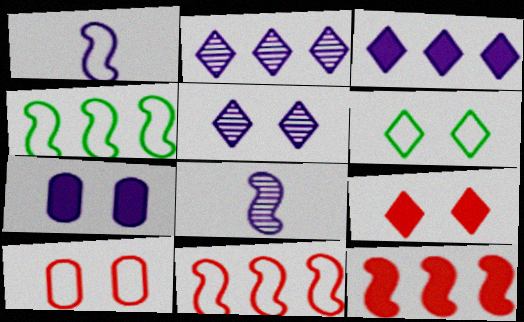[[1, 2, 7], 
[5, 6, 9]]